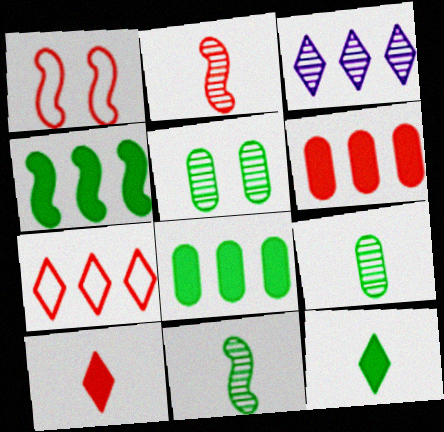[[2, 3, 5]]